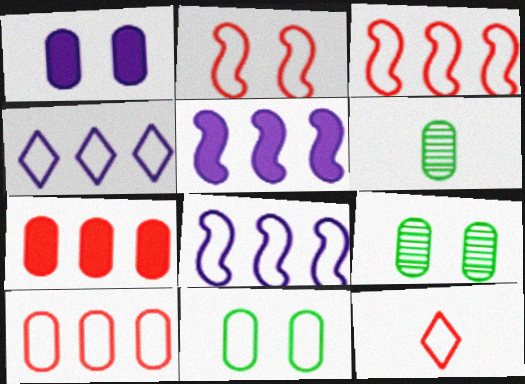[[1, 6, 10], 
[2, 10, 12], 
[5, 9, 12], 
[8, 11, 12]]